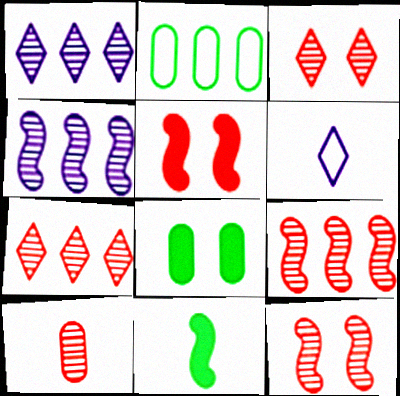[[3, 9, 10], 
[6, 8, 9], 
[6, 10, 11], 
[7, 10, 12]]